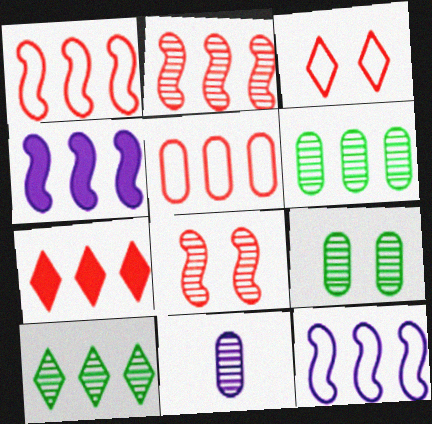[[2, 5, 7], 
[4, 5, 10], 
[6, 7, 12], 
[8, 10, 11]]